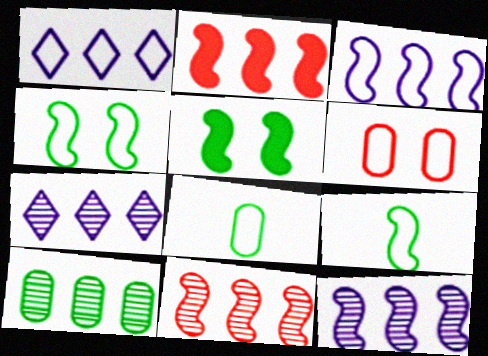[[1, 2, 10], 
[1, 6, 9], 
[7, 10, 11]]